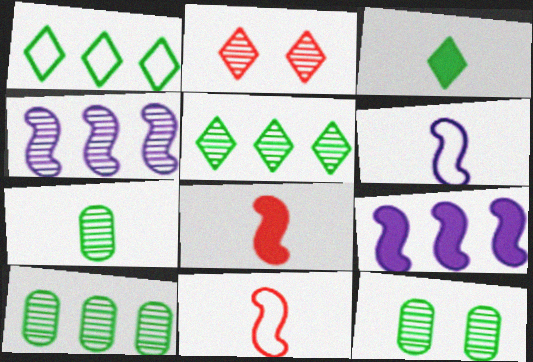[[2, 4, 7], 
[7, 10, 12]]